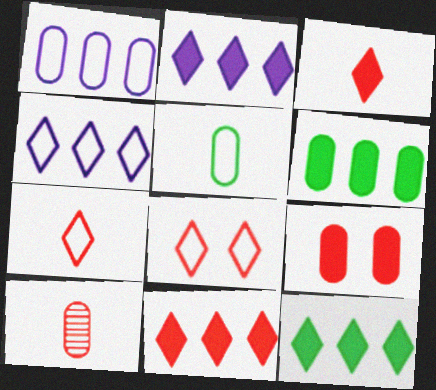[[2, 11, 12]]